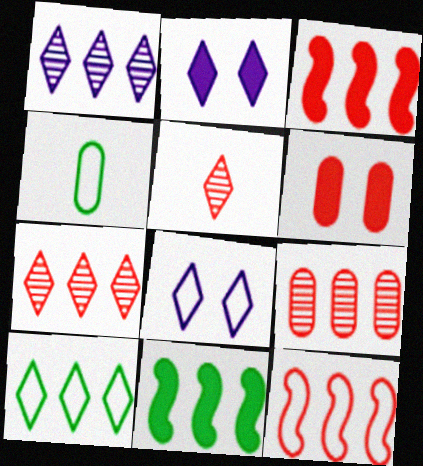[[2, 5, 10], 
[4, 8, 12], 
[5, 6, 12]]